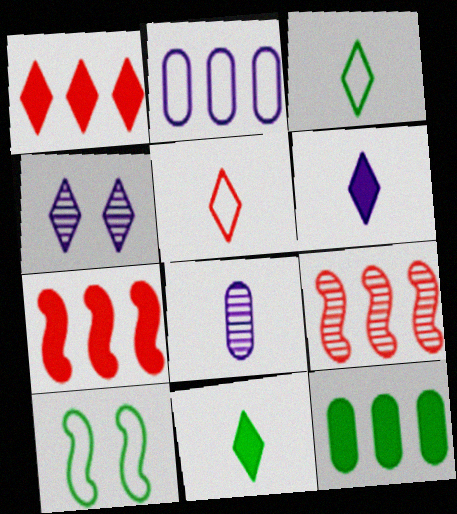[[1, 3, 4], 
[1, 8, 10], 
[2, 5, 10]]